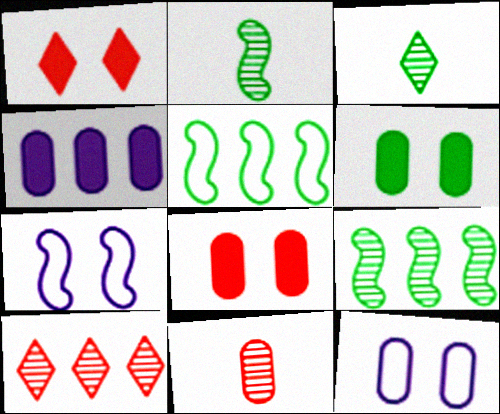[[3, 5, 6], 
[4, 5, 10]]